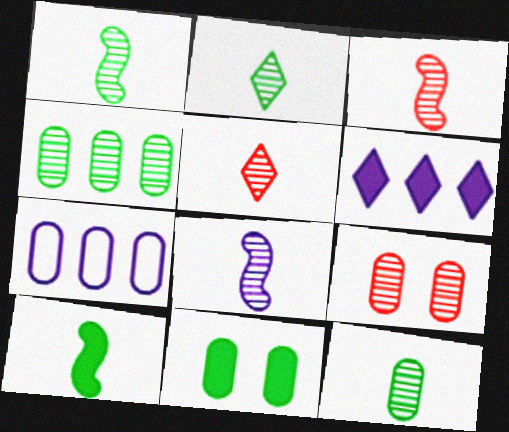[[1, 2, 12], 
[1, 3, 8], 
[5, 8, 12]]